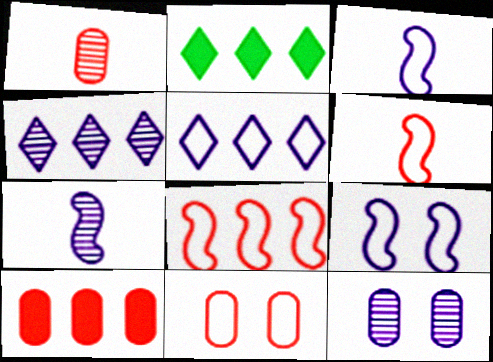[[1, 2, 9], 
[1, 10, 11], 
[2, 6, 12], 
[2, 7, 11], 
[4, 7, 12]]